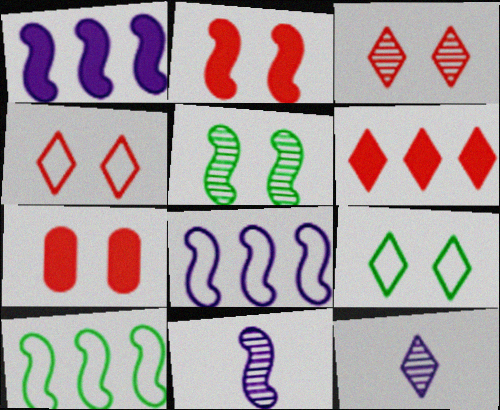[[2, 10, 11], 
[6, 9, 12], 
[7, 10, 12]]